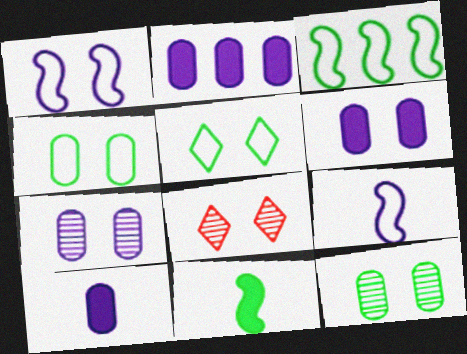[[2, 6, 10], 
[3, 8, 10]]